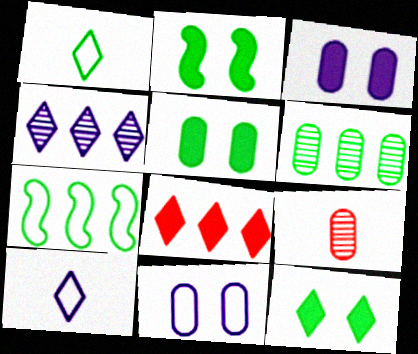[[1, 2, 6], 
[2, 5, 12]]